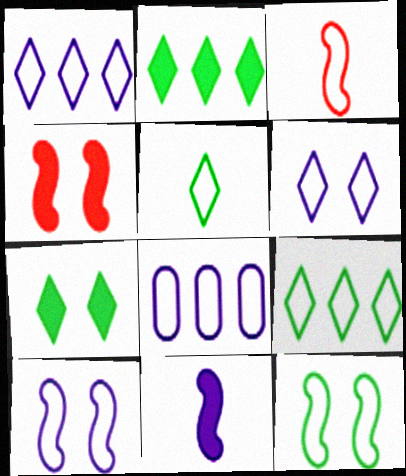[]